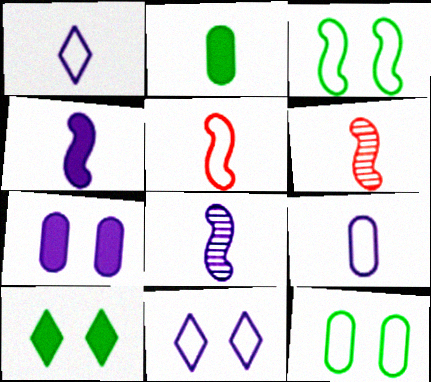[[1, 2, 6]]